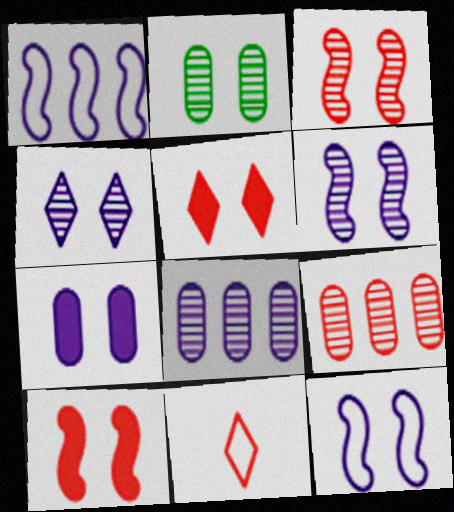[[2, 3, 4], 
[2, 5, 12], 
[4, 7, 12], 
[9, 10, 11]]